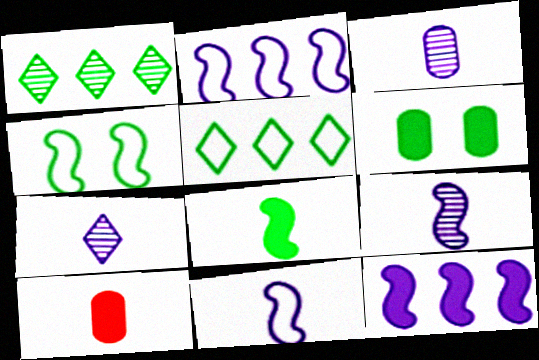[[3, 7, 9]]